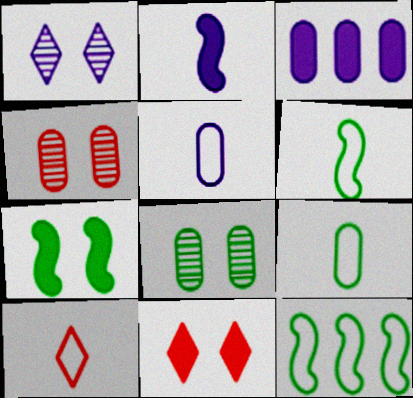[[3, 4, 9], 
[5, 6, 10]]